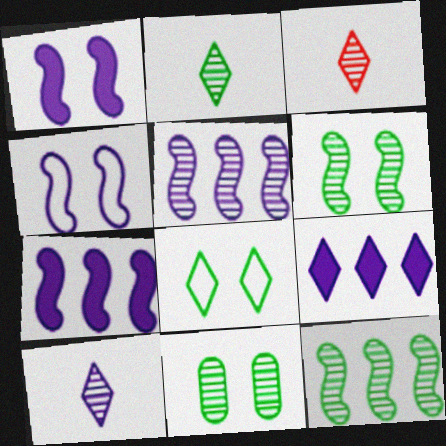[[2, 3, 10], 
[2, 11, 12], 
[3, 5, 11], 
[3, 8, 9]]